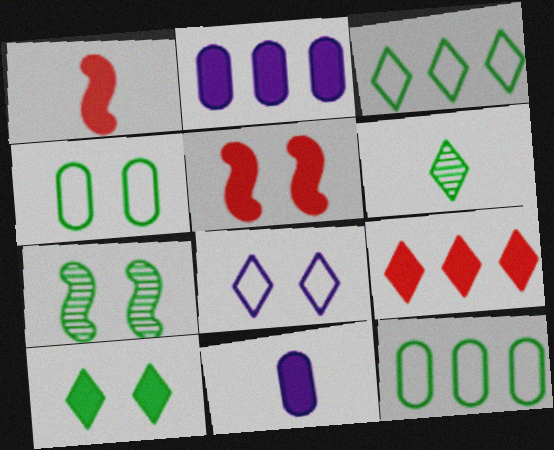[[1, 2, 10], 
[3, 6, 10], 
[4, 7, 10], 
[6, 8, 9]]